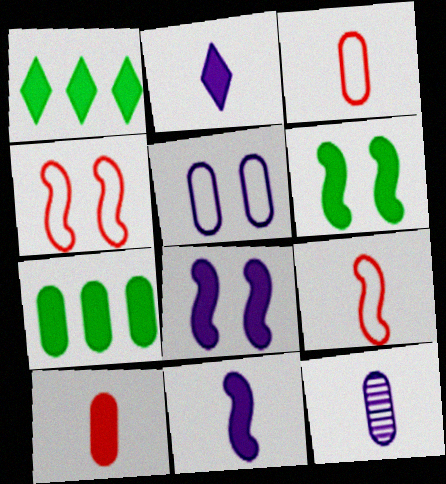[[1, 4, 12], 
[1, 8, 10]]